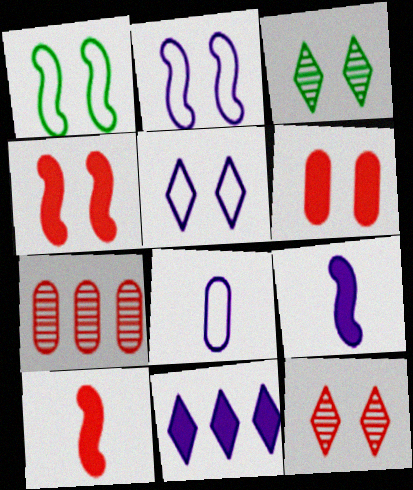[[2, 3, 6]]